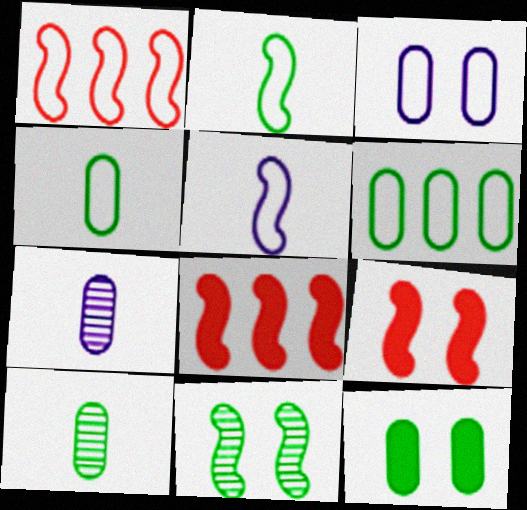[[5, 8, 11], 
[6, 10, 12]]